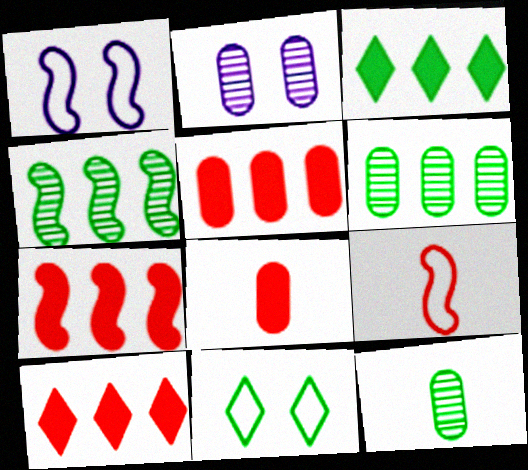[[1, 10, 12], 
[2, 3, 9], 
[5, 7, 10]]